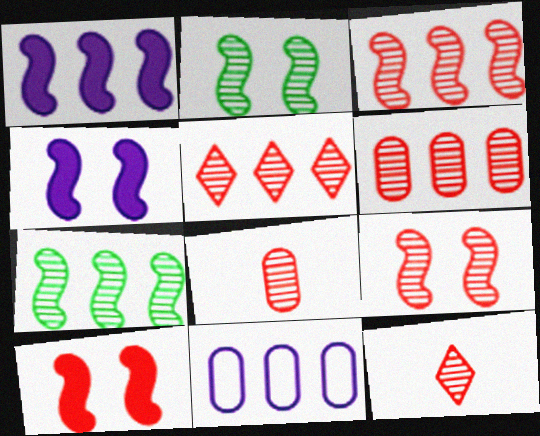[[3, 5, 6], 
[5, 8, 9], 
[6, 9, 12]]